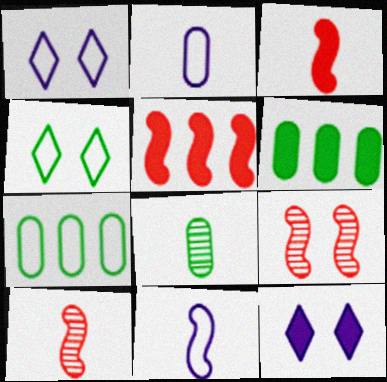[[1, 5, 8], 
[1, 6, 10], 
[3, 6, 12], 
[7, 10, 12]]